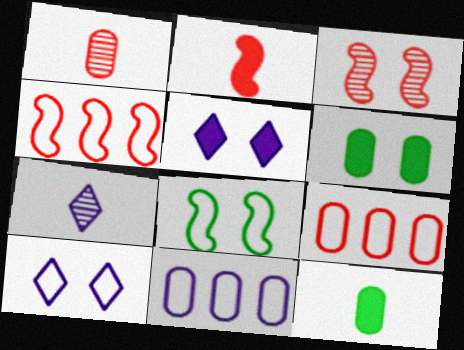[[1, 6, 11], 
[2, 3, 4], 
[3, 6, 10], 
[4, 6, 7]]